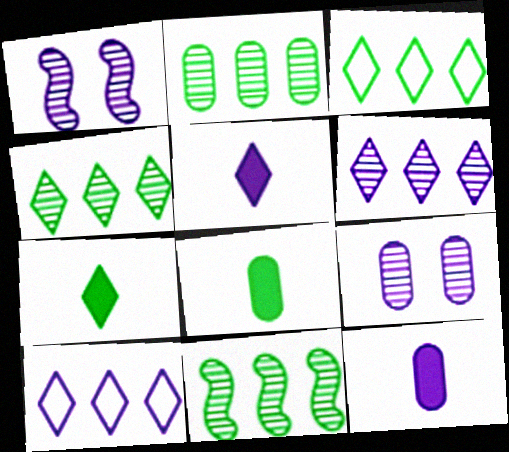[[1, 10, 12], 
[2, 4, 11]]